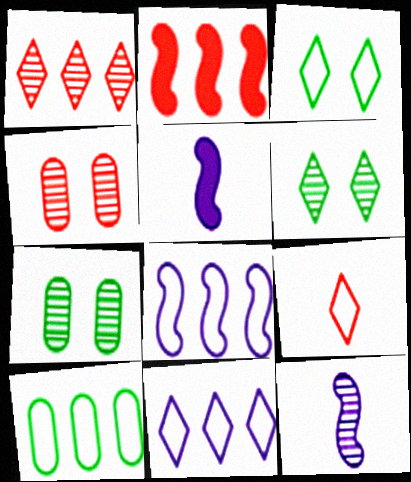[[1, 7, 12], 
[2, 4, 9], 
[3, 9, 11]]